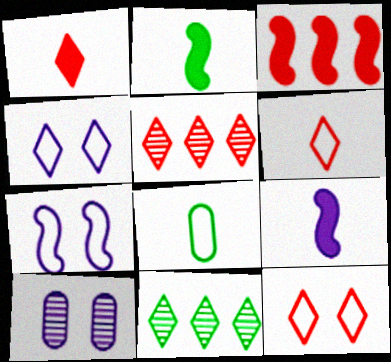[[1, 4, 11], 
[1, 5, 12]]